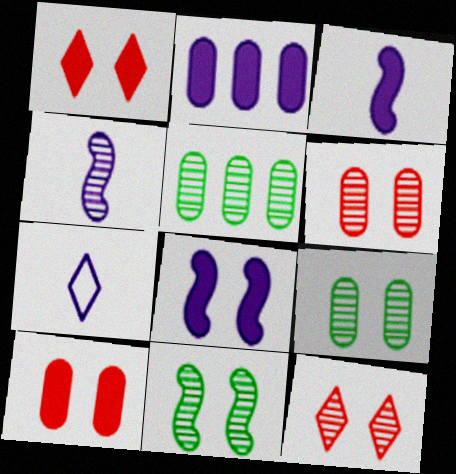[[4, 5, 12]]